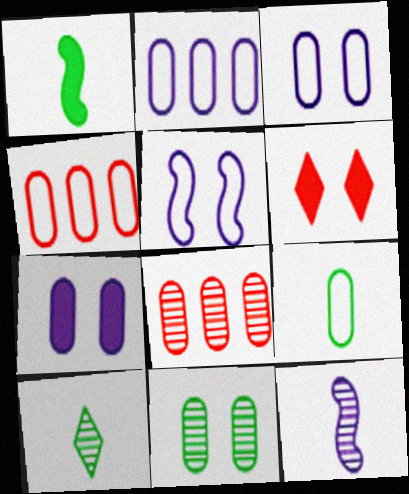[[1, 9, 10], 
[3, 4, 9], 
[5, 6, 11], 
[7, 8, 9]]